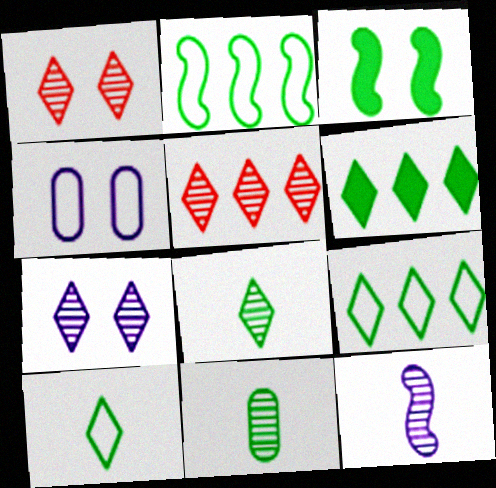[[1, 3, 4], 
[3, 9, 11], 
[5, 7, 8]]